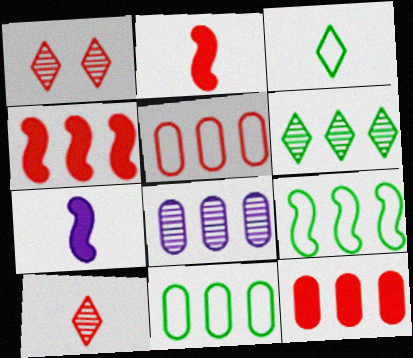[[1, 2, 5], 
[1, 7, 11], 
[8, 11, 12]]